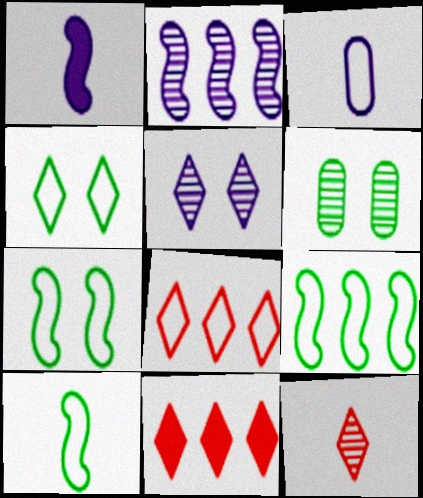[[1, 6, 8], 
[2, 6, 12], 
[3, 7, 8], 
[7, 9, 10]]